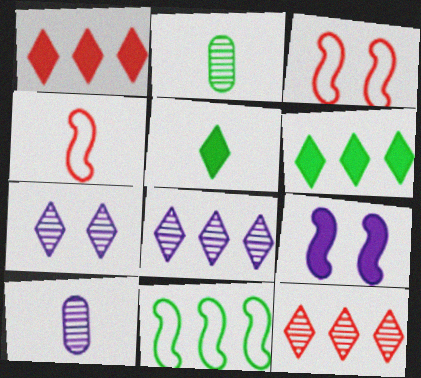[[3, 6, 10], 
[4, 5, 10]]